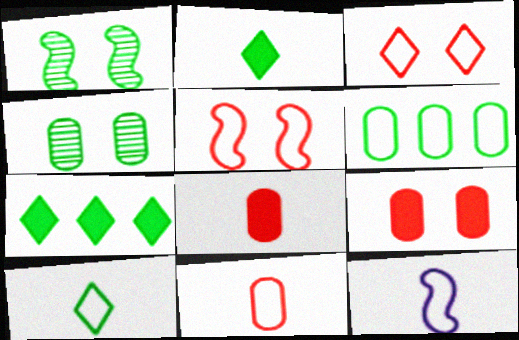[[1, 2, 6], 
[3, 6, 12], 
[10, 11, 12]]